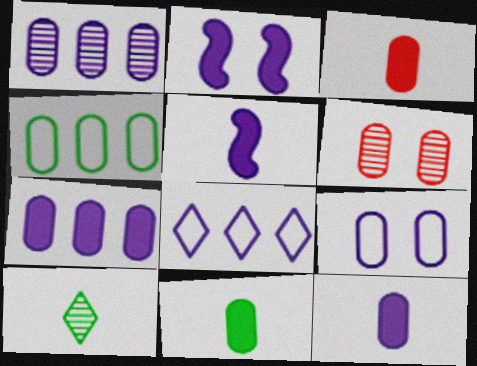[[1, 9, 12], 
[3, 11, 12], 
[4, 6, 12]]